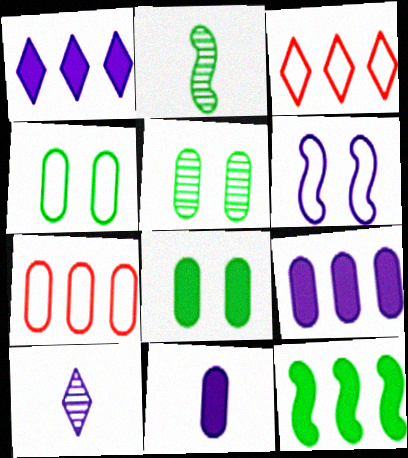[[4, 5, 8], 
[5, 7, 11], 
[6, 9, 10]]